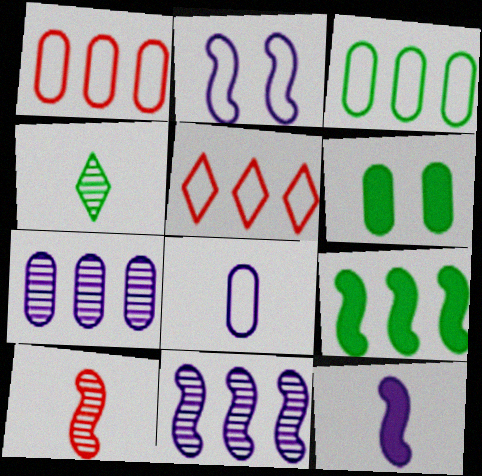[[2, 9, 10], 
[2, 11, 12], 
[5, 7, 9]]